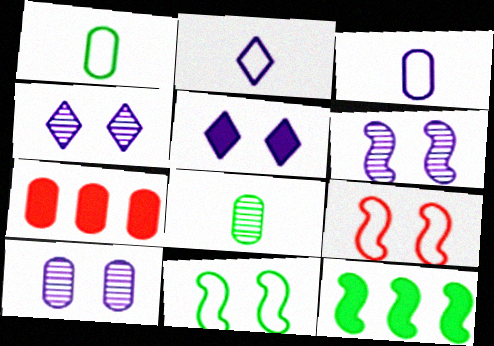[[1, 7, 10], 
[4, 6, 10]]